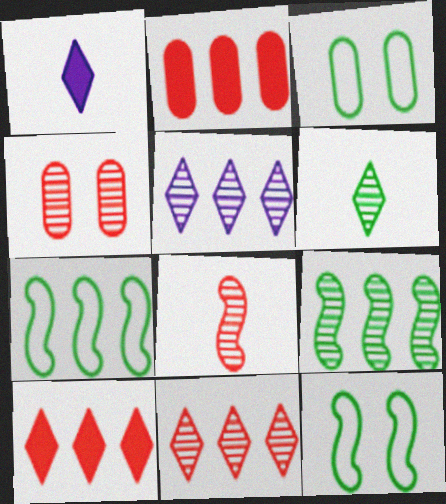[[1, 4, 7], 
[2, 5, 7], 
[4, 8, 11]]